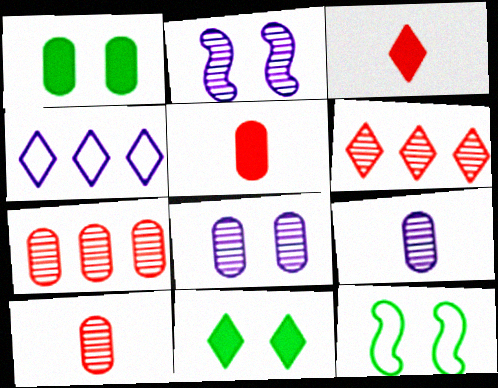[]